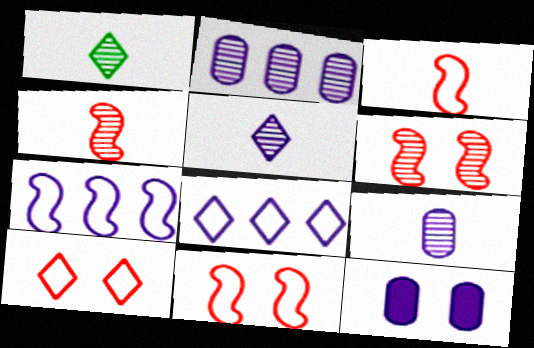[[1, 2, 6], 
[1, 4, 9], 
[5, 7, 12]]